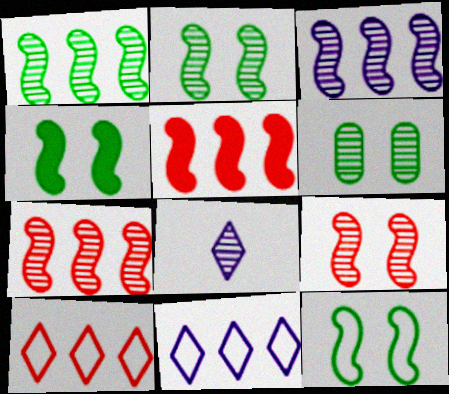[[1, 3, 7], 
[2, 4, 12], 
[6, 7, 8]]